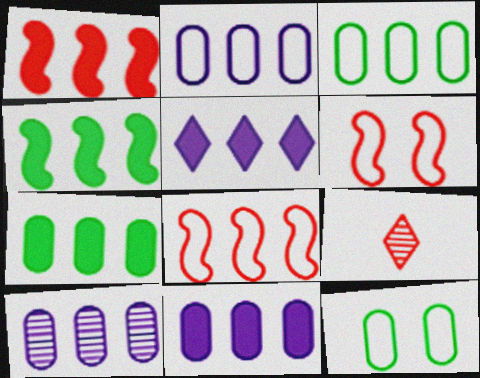[[1, 5, 7], 
[2, 10, 11]]